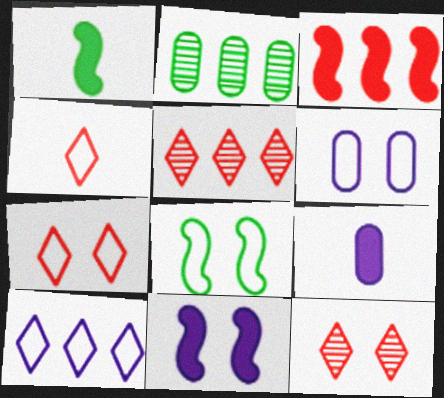[[1, 3, 11], 
[1, 5, 6], 
[2, 3, 10], 
[2, 4, 11], 
[5, 8, 9], 
[6, 7, 8]]